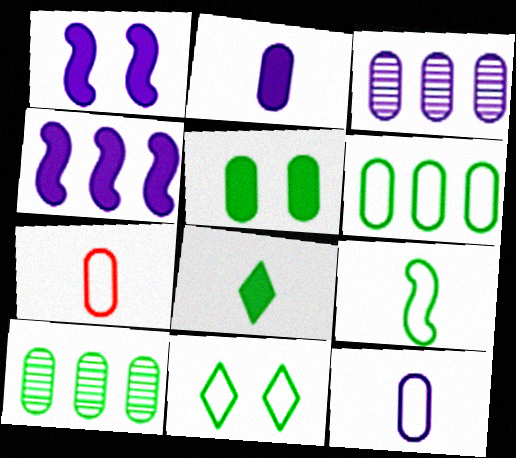[[3, 5, 7], 
[6, 9, 11]]